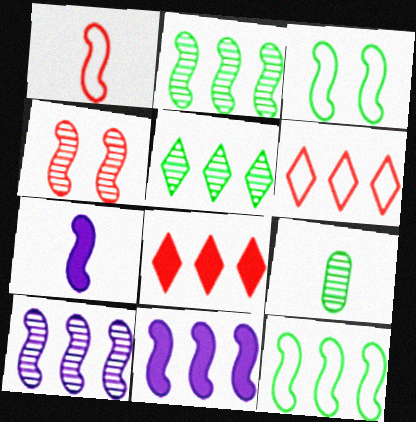[[4, 7, 12]]